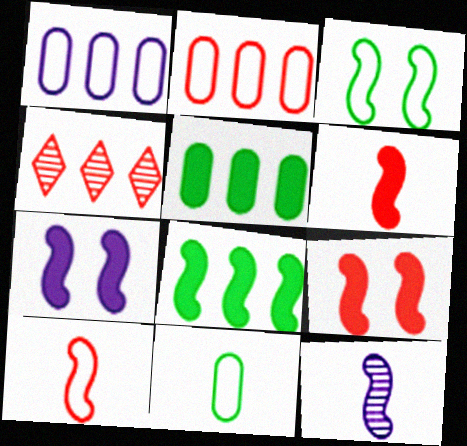[[1, 4, 8], 
[4, 7, 11], 
[6, 7, 8]]